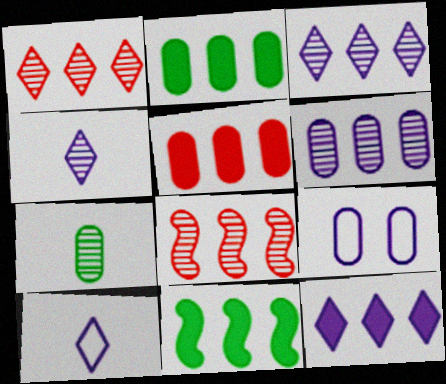[[5, 7, 9], 
[5, 11, 12]]